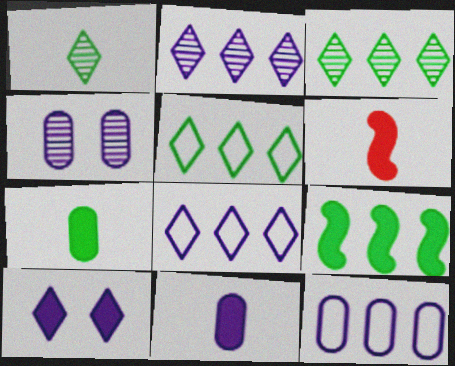[[4, 5, 6], 
[4, 11, 12]]